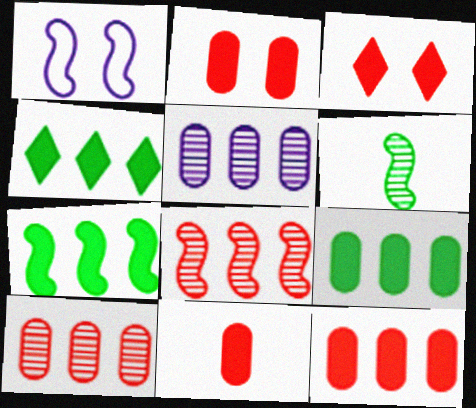[[2, 11, 12], 
[4, 7, 9]]